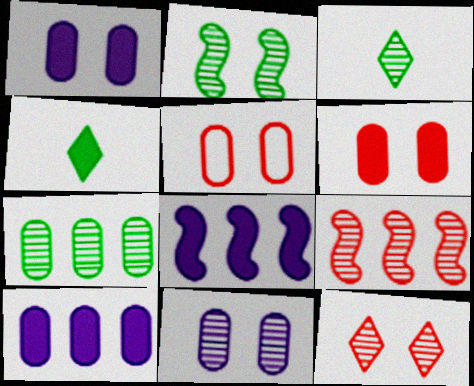[[2, 3, 7], 
[2, 11, 12], 
[3, 5, 8], 
[3, 9, 11], 
[4, 6, 8]]